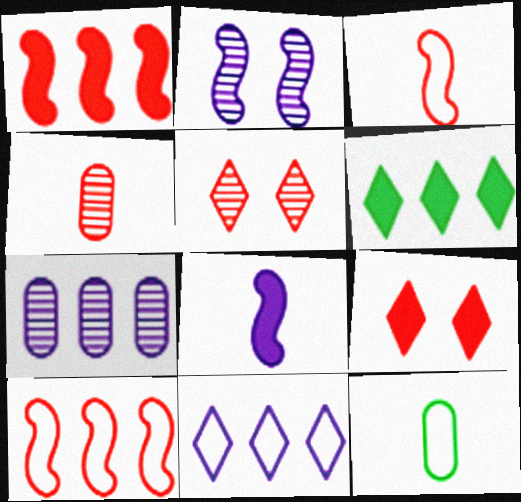[[4, 9, 10], 
[6, 7, 10]]